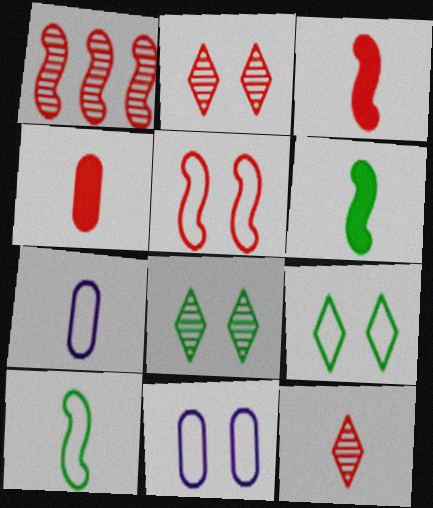[[1, 3, 5], 
[5, 9, 11], 
[6, 7, 12]]